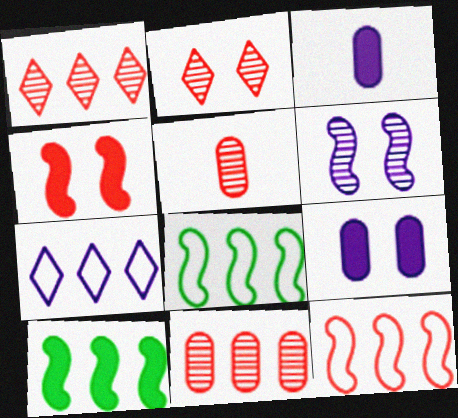[[2, 3, 8], 
[3, 6, 7], 
[7, 10, 11]]